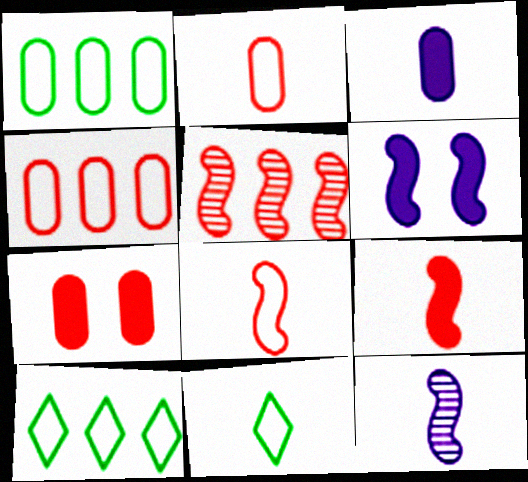[[7, 10, 12]]